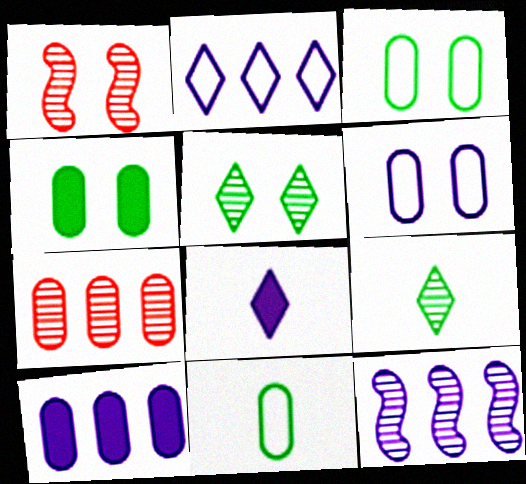[[2, 10, 12], 
[6, 8, 12]]